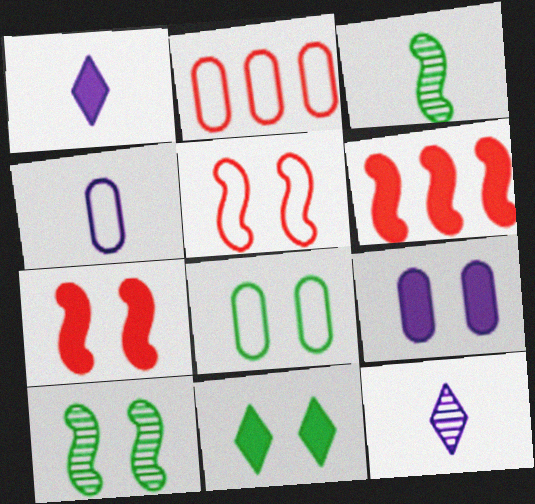[[1, 2, 10], 
[2, 4, 8], 
[6, 8, 12], 
[7, 9, 11], 
[8, 10, 11]]